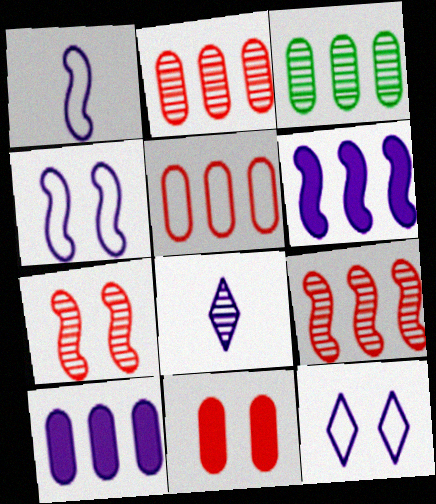[[3, 5, 10], 
[3, 7, 8], 
[4, 8, 10]]